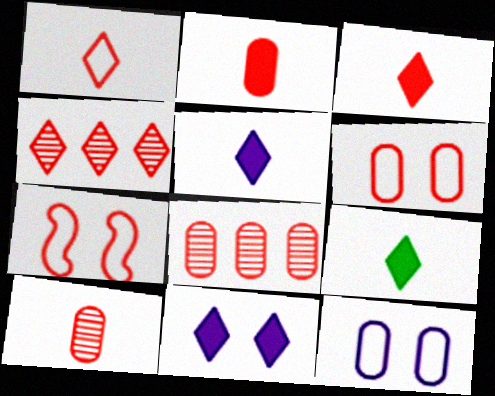[[2, 4, 7], 
[2, 6, 8], 
[3, 5, 9], 
[3, 7, 8]]